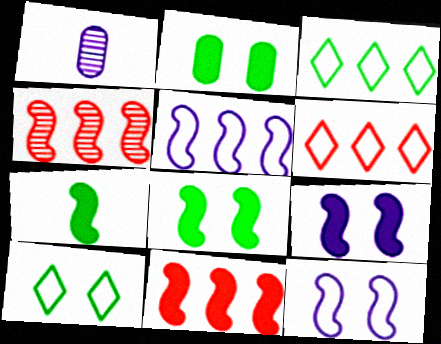[[1, 6, 8], 
[1, 10, 11], 
[4, 7, 12], 
[7, 9, 11]]